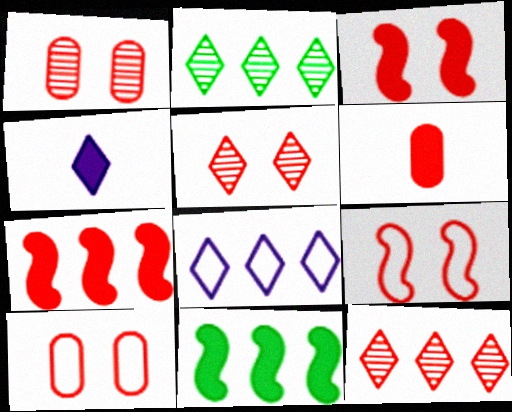[[3, 5, 10], 
[6, 9, 12]]